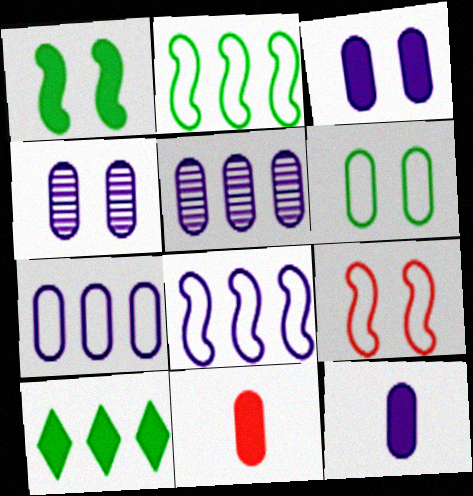[[4, 7, 12], 
[5, 6, 11]]